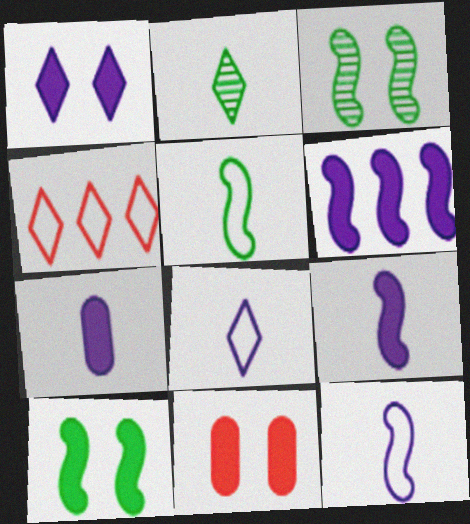[[1, 2, 4], 
[1, 6, 7], 
[1, 10, 11], 
[3, 4, 7]]